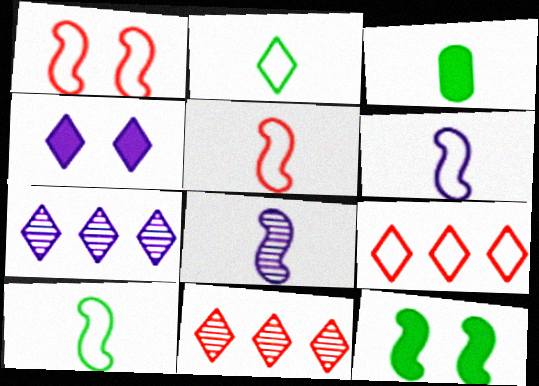[[1, 3, 7], 
[2, 4, 11], 
[5, 6, 10]]